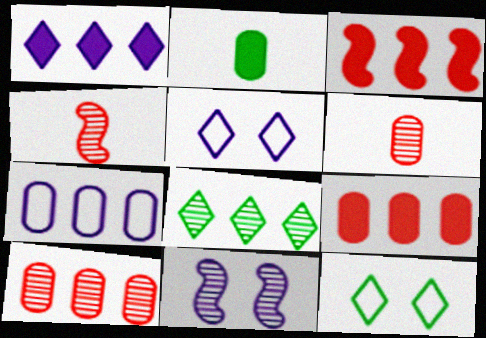[[3, 7, 8], 
[6, 8, 11]]